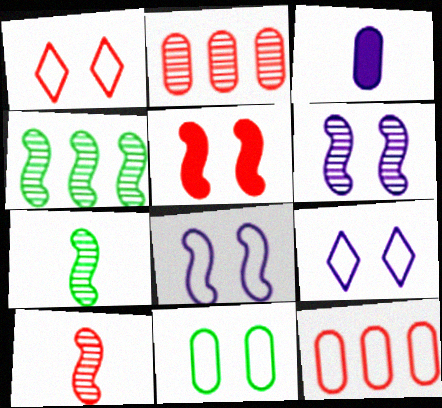[[1, 3, 4], 
[1, 8, 11], 
[2, 3, 11], 
[4, 6, 10]]